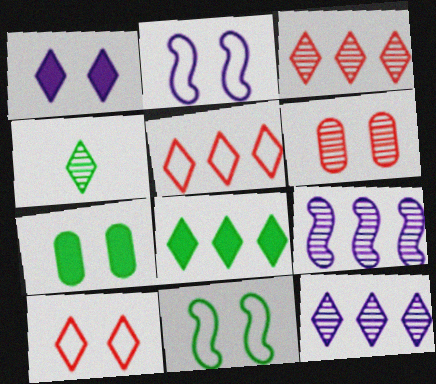[[1, 4, 5], 
[1, 6, 11], 
[4, 6, 9], 
[5, 8, 12]]